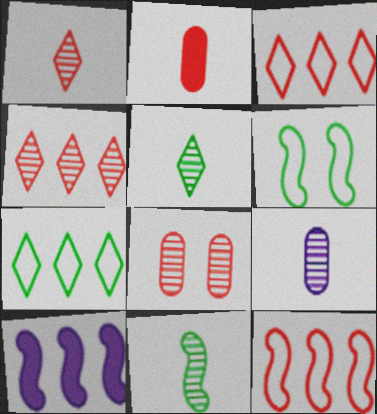[[1, 9, 11]]